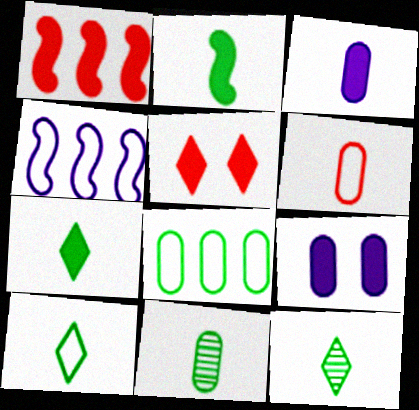[[1, 7, 9], 
[2, 10, 11], 
[3, 6, 11], 
[4, 5, 11], 
[7, 10, 12]]